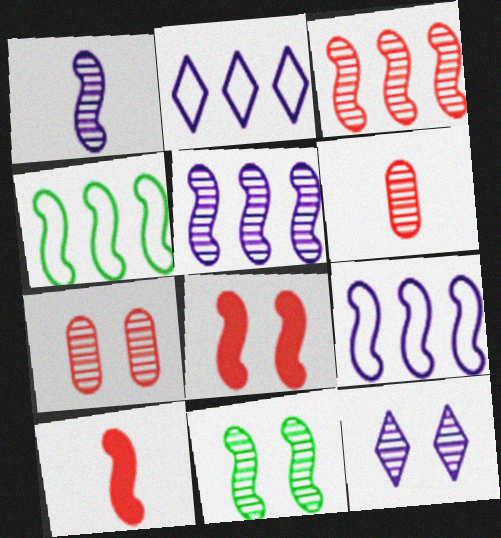[[1, 3, 11], 
[1, 4, 8], 
[7, 11, 12], 
[9, 10, 11]]